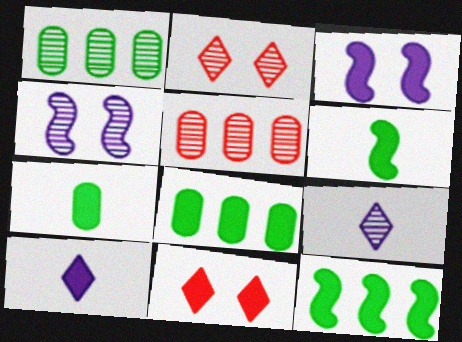[]